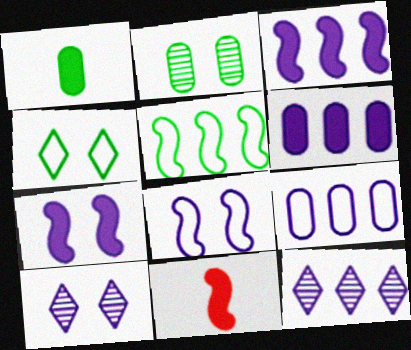[[3, 9, 12]]